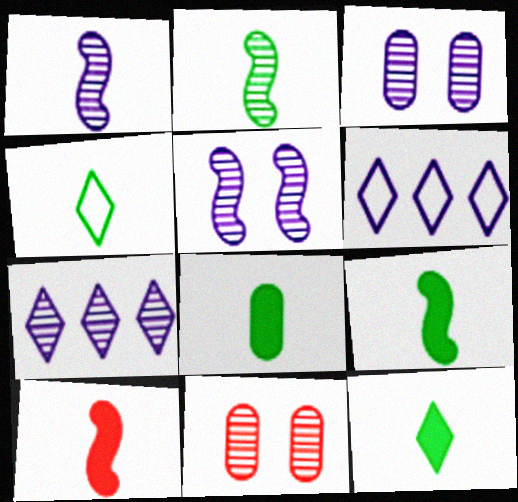[[1, 3, 7], 
[2, 4, 8], 
[2, 7, 11], 
[6, 9, 11], 
[8, 9, 12]]